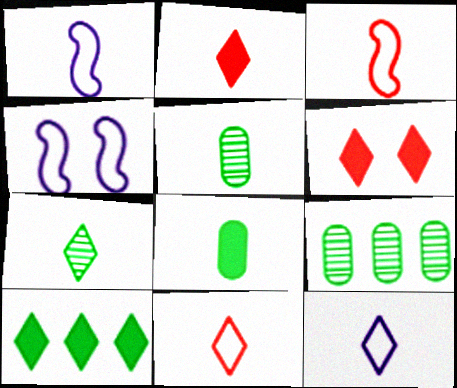[[1, 2, 5], 
[1, 6, 9], 
[2, 4, 9], 
[2, 7, 12]]